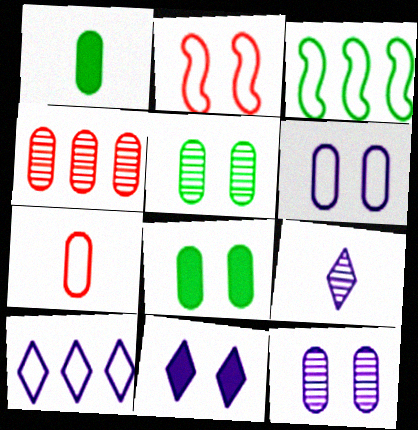[[1, 4, 6], 
[2, 5, 11], 
[9, 10, 11]]